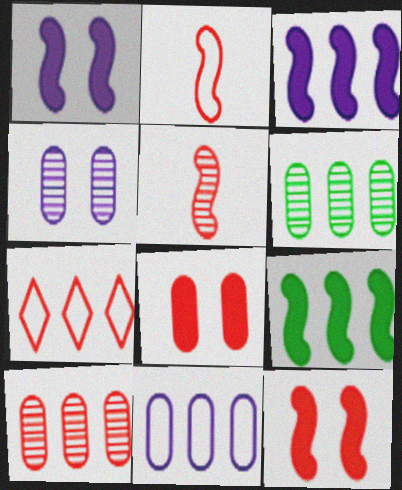[[3, 6, 7], 
[5, 7, 8]]